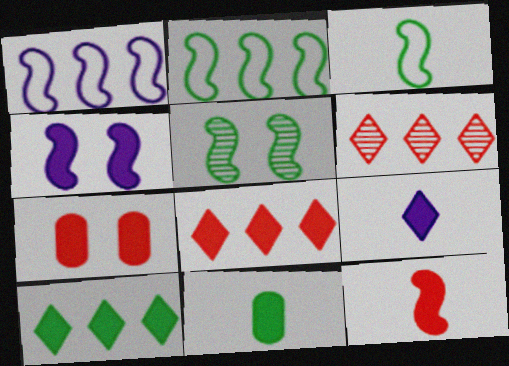[[1, 5, 12], 
[4, 8, 11], 
[7, 8, 12], 
[9, 11, 12]]